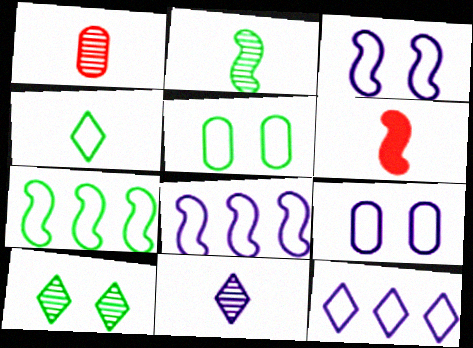[[1, 2, 11], 
[4, 5, 7]]